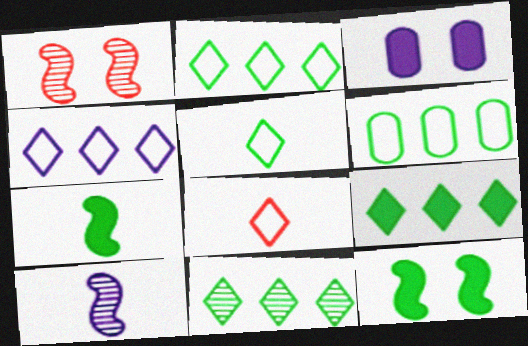[[2, 9, 11], 
[3, 4, 10]]